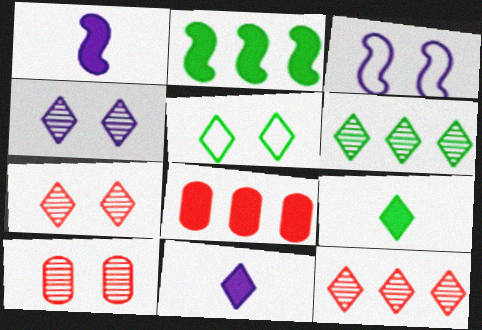[[5, 6, 9], 
[5, 11, 12]]